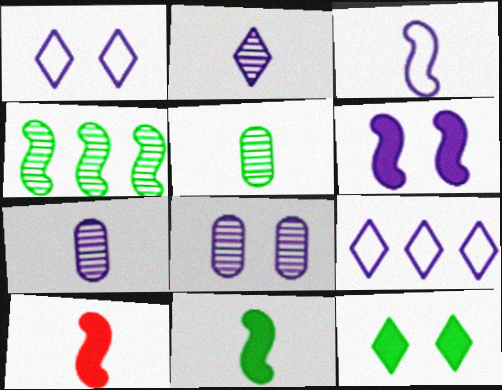[[1, 6, 8], 
[6, 7, 9]]